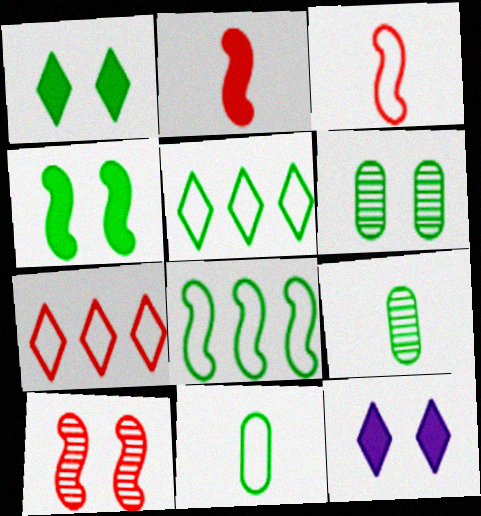[[1, 8, 9], 
[4, 5, 9]]